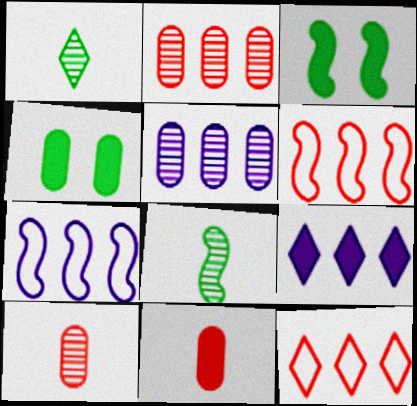[[3, 9, 11], 
[5, 7, 9]]